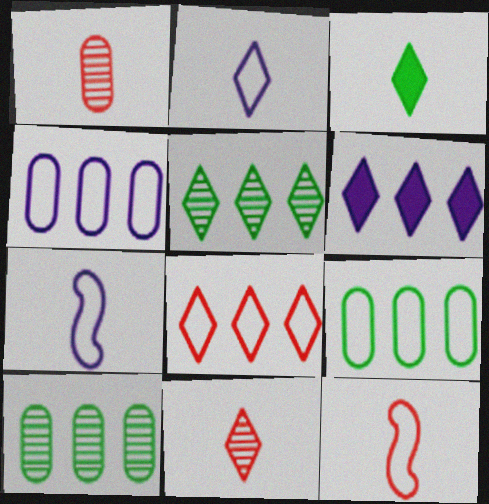[[1, 3, 7], 
[2, 3, 11], 
[5, 6, 8]]